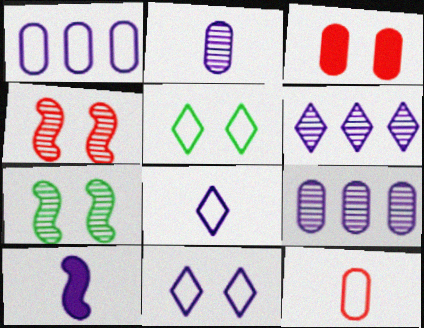[[2, 8, 10], 
[3, 7, 11], 
[9, 10, 11]]